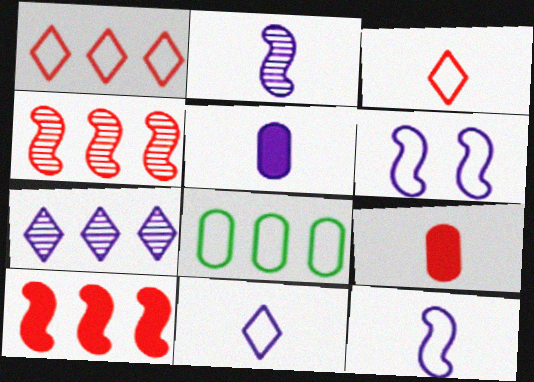[[2, 5, 11], 
[3, 6, 8], 
[5, 6, 7], 
[7, 8, 10]]